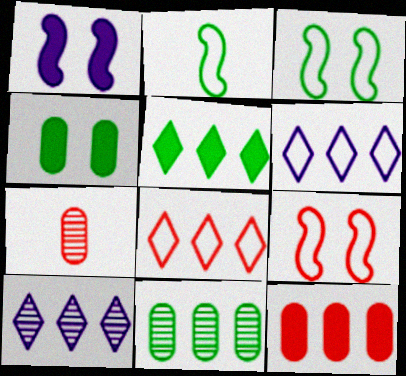[[5, 8, 10]]